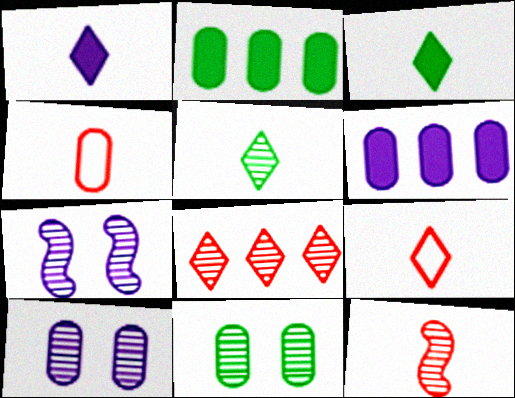[[1, 5, 9], 
[2, 4, 10], 
[2, 7, 9], 
[4, 6, 11]]